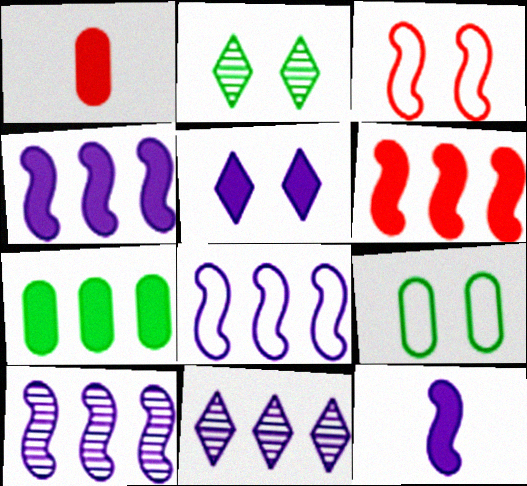[[1, 2, 8], 
[4, 8, 10]]